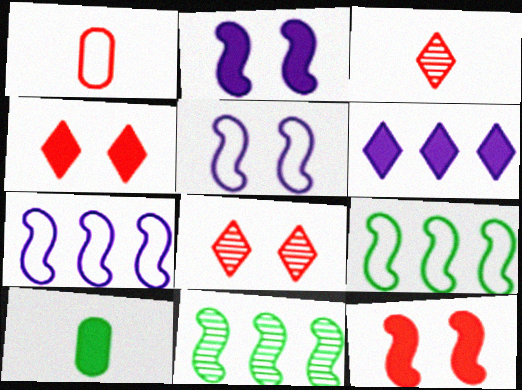[[6, 10, 12], 
[7, 8, 10]]